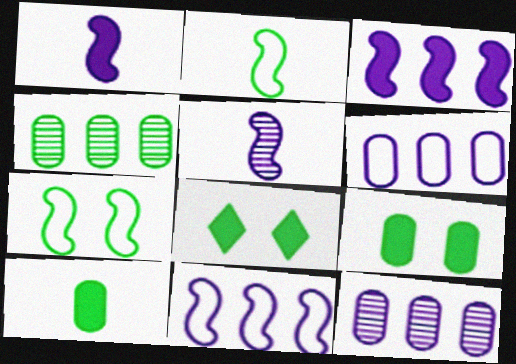[[2, 4, 8]]